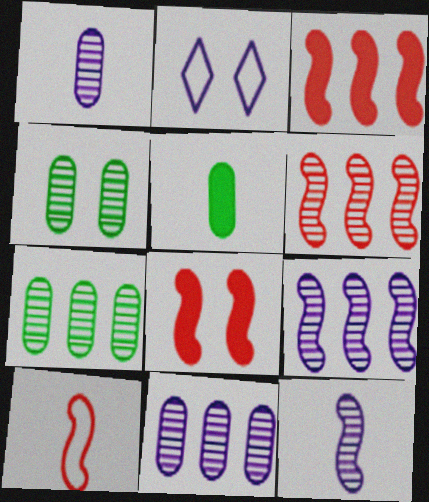[[2, 4, 8], 
[2, 5, 6], 
[6, 8, 10]]